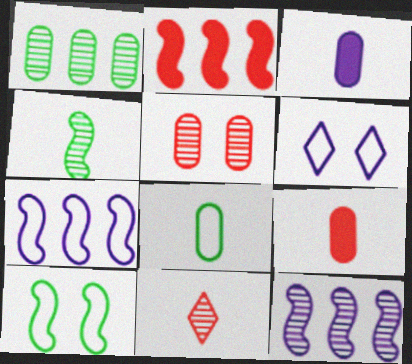[[3, 6, 12]]